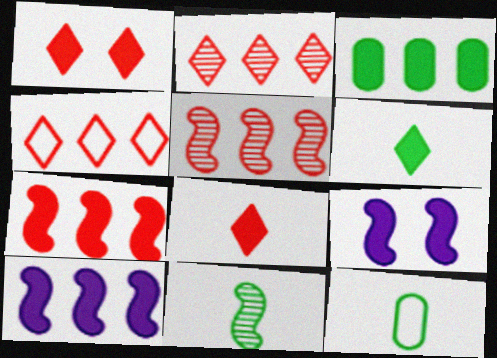[[2, 9, 12], 
[3, 8, 9], 
[6, 11, 12]]